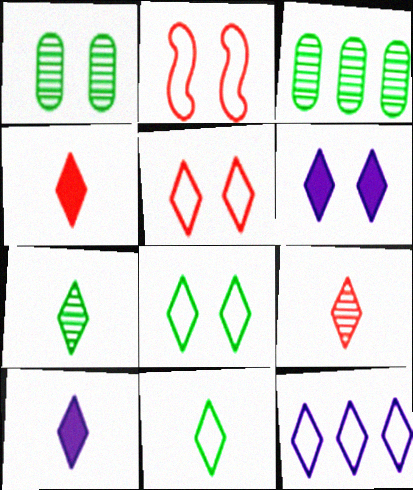[[1, 2, 6], 
[2, 3, 10], 
[5, 11, 12], 
[9, 10, 11]]